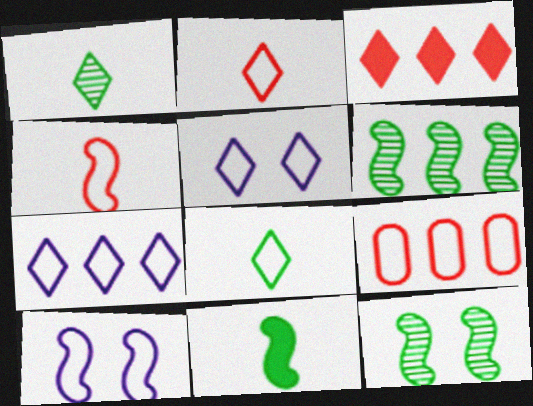[[1, 3, 5], 
[8, 9, 10]]